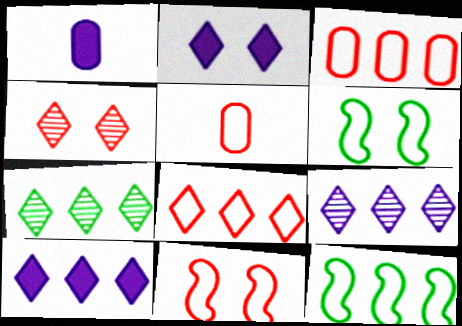[[1, 4, 12], 
[1, 7, 11], 
[5, 8, 11], 
[7, 8, 10]]